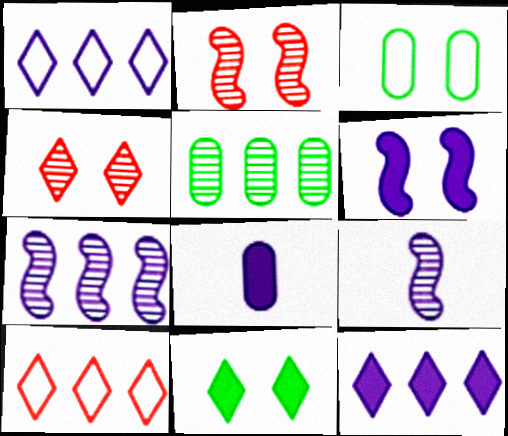[[3, 4, 6], 
[4, 5, 9], 
[6, 8, 12]]